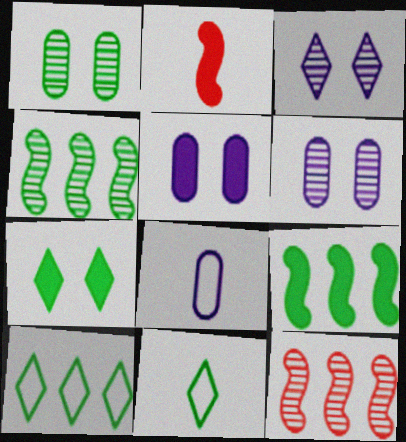[[1, 9, 11], 
[2, 6, 10], 
[5, 11, 12], 
[7, 8, 12]]